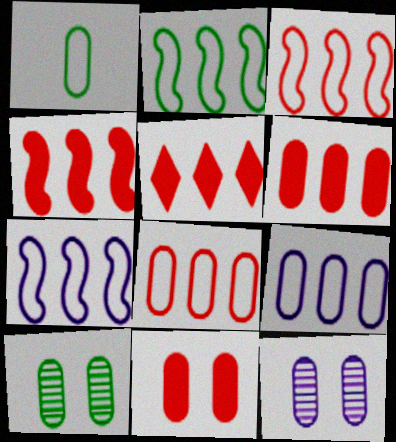[[1, 6, 12], 
[2, 3, 7], 
[4, 5, 6]]